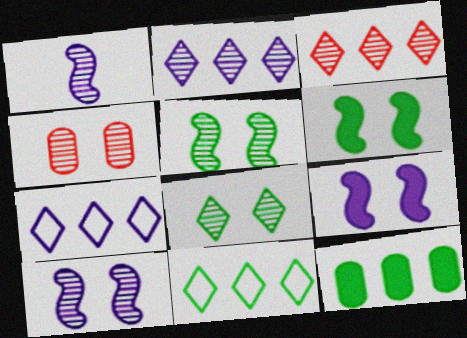[[4, 8, 10]]